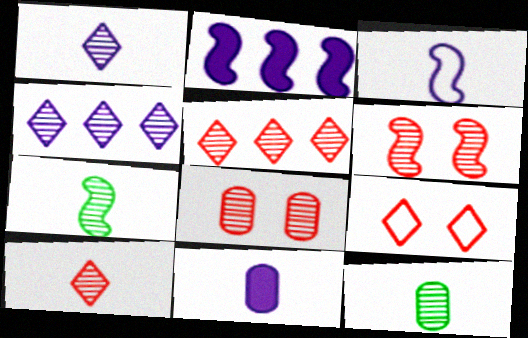[[1, 3, 11], 
[2, 9, 12], 
[4, 6, 12], 
[4, 7, 8]]